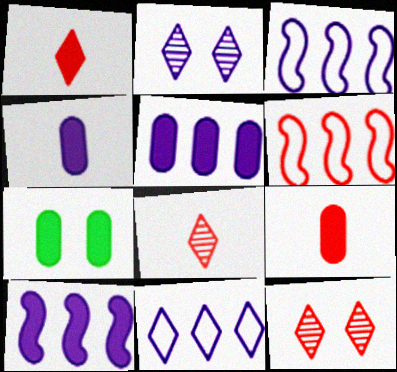[[1, 7, 10], 
[2, 3, 4], 
[3, 7, 8], 
[5, 7, 9], 
[6, 9, 12]]